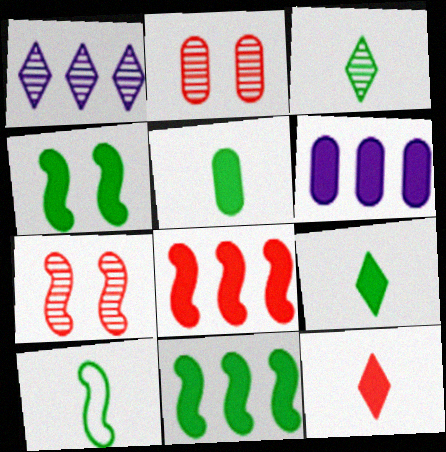[[3, 5, 10], 
[4, 6, 12]]